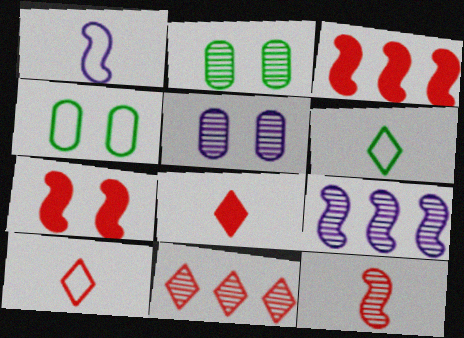[[3, 5, 6], 
[4, 8, 9]]